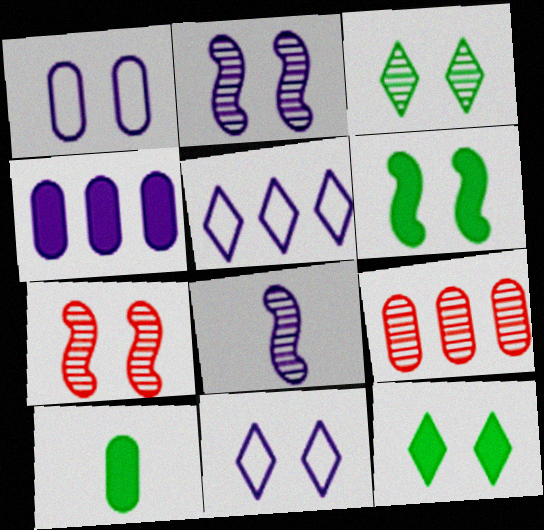[[1, 7, 12], 
[1, 9, 10], 
[3, 8, 9], 
[4, 8, 11], 
[5, 7, 10]]